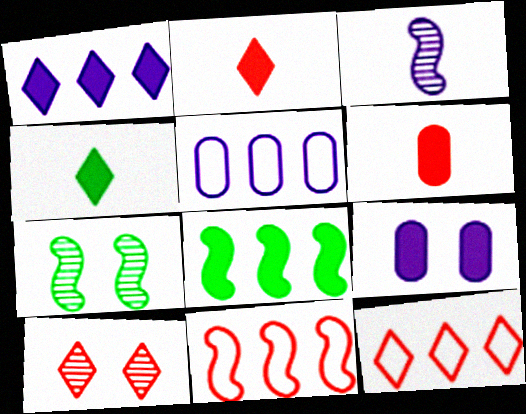[[2, 5, 7], 
[2, 8, 9], 
[2, 10, 12], 
[6, 10, 11]]